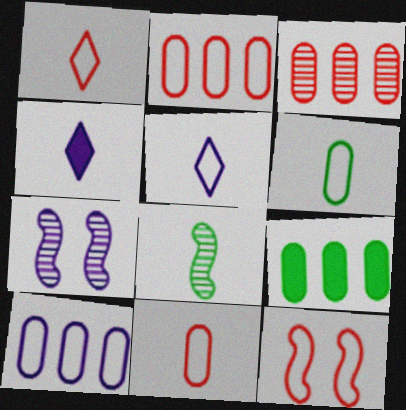[[1, 2, 12], 
[1, 7, 9], 
[3, 9, 10], 
[4, 7, 10], 
[4, 8, 11]]